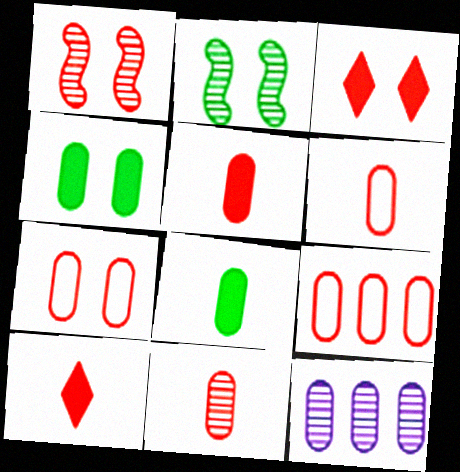[[1, 3, 7], 
[1, 9, 10], 
[4, 6, 12], 
[5, 6, 11], 
[6, 7, 9], 
[7, 8, 12]]